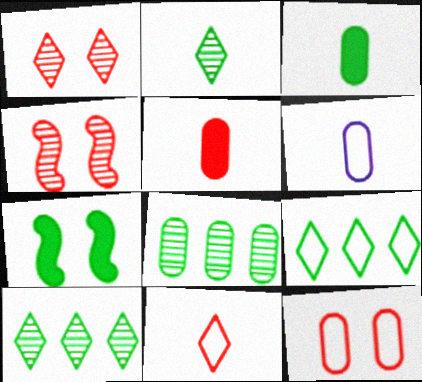[]